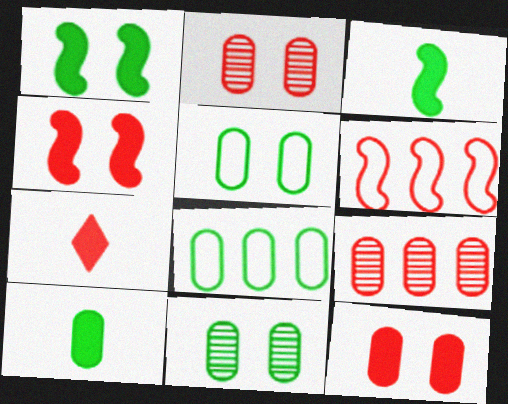[[2, 6, 7], 
[8, 10, 11]]